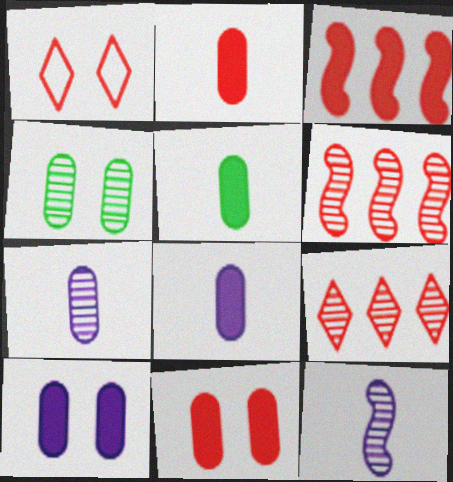[[1, 2, 6], 
[2, 5, 8], 
[4, 9, 12]]